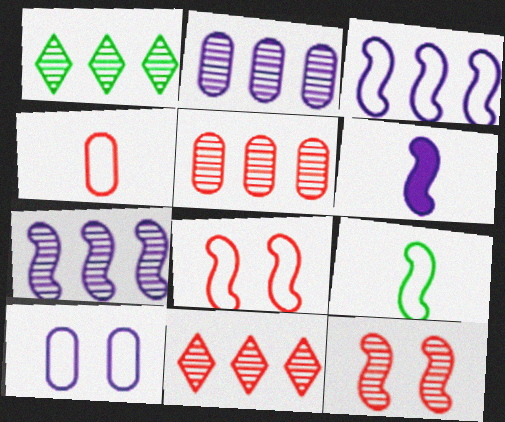[[1, 5, 7], 
[3, 8, 9]]